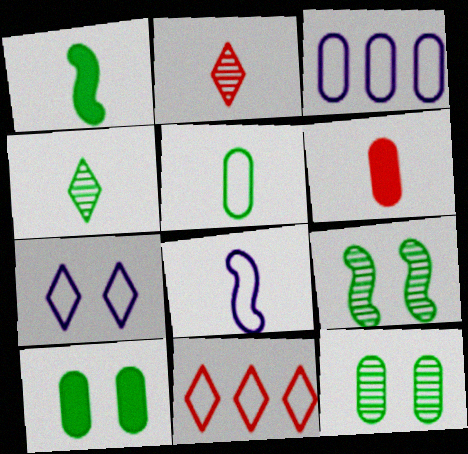[[1, 4, 5], 
[3, 6, 12], 
[3, 7, 8], 
[4, 6, 8]]